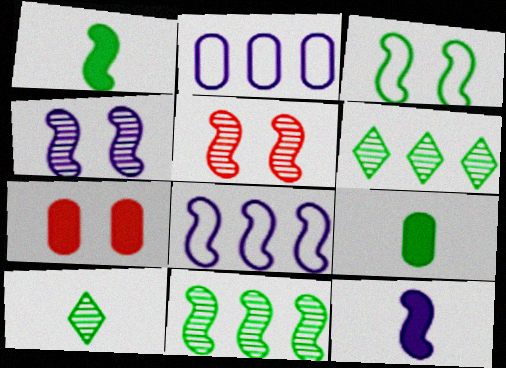[[1, 3, 11], 
[1, 5, 8], 
[3, 6, 9], 
[4, 8, 12], 
[7, 8, 10]]